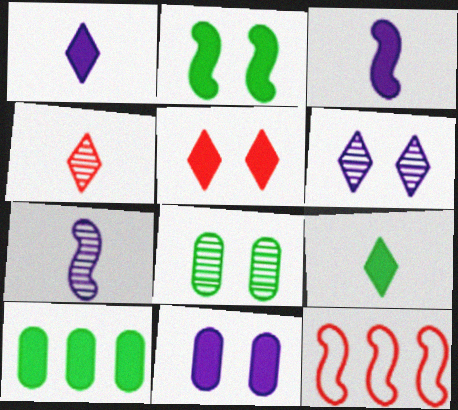[[1, 8, 12], 
[2, 5, 11], 
[2, 7, 12], 
[2, 9, 10], 
[3, 5, 10]]